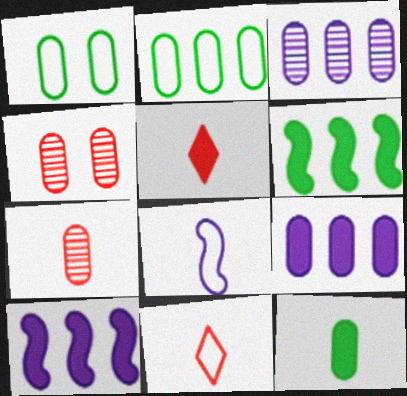[[1, 7, 9]]